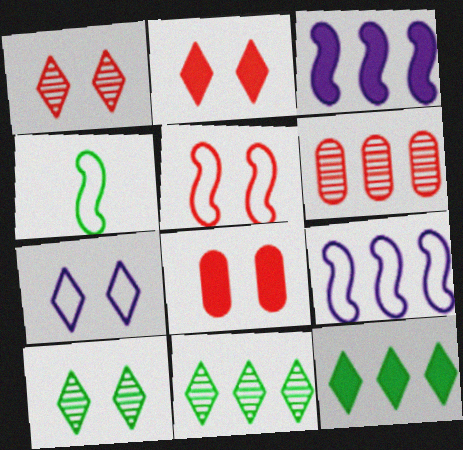[[1, 5, 8], 
[2, 7, 10], 
[4, 5, 9], 
[6, 9, 12]]